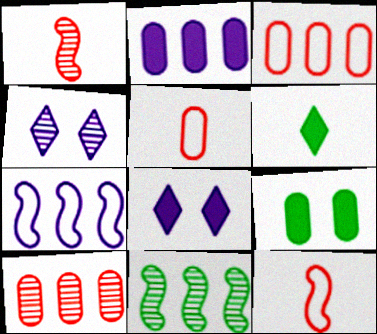[[5, 8, 11]]